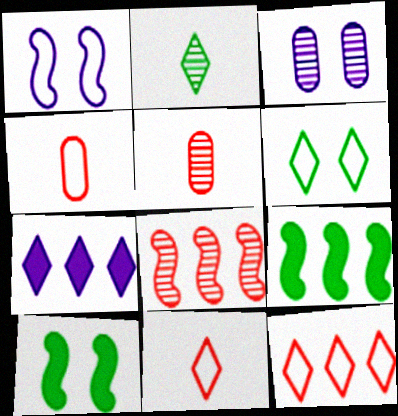[[2, 3, 8], 
[3, 9, 11]]